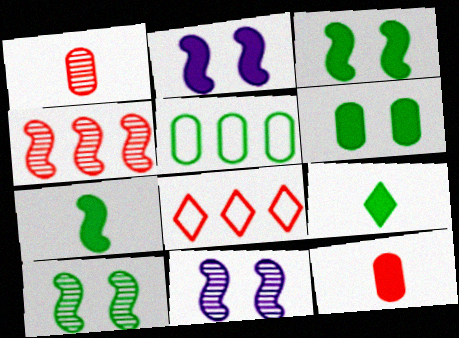[[5, 9, 10]]